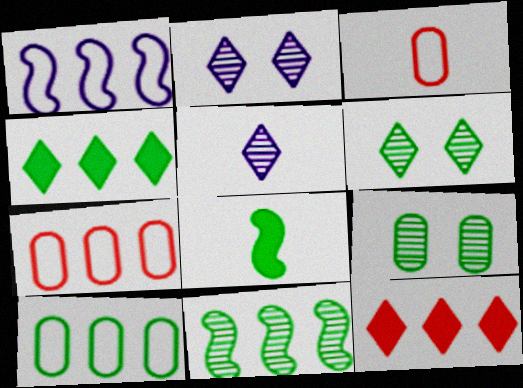[[2, 7, 8], 
[3, 5, 8], 
[4, 10, 11], 
[6, 8, 10]]